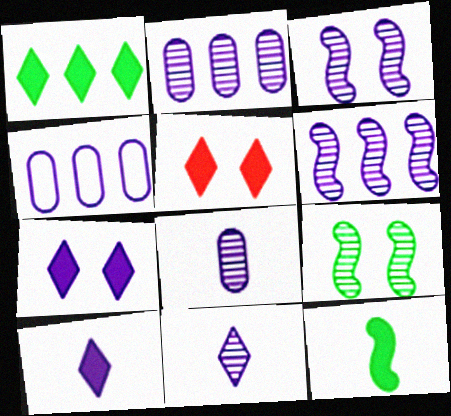[[1, 5, 10], 
[2, 3, 11], 
[3, 4, 10]]